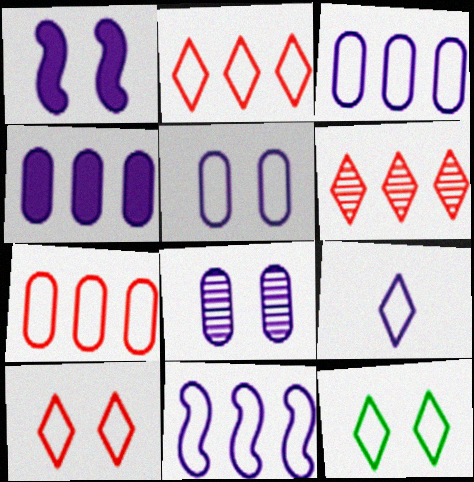[[2, 9, 12], 
[5, 9, 11]]